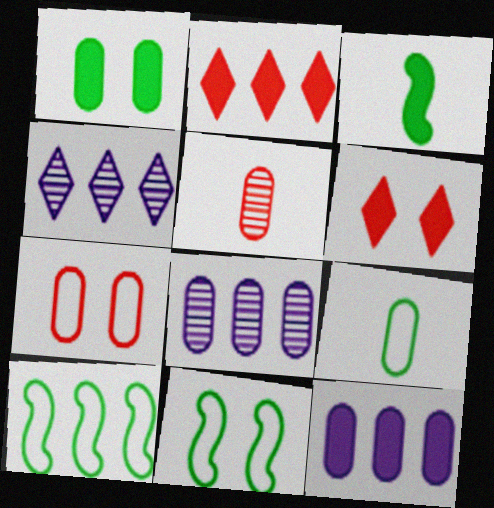[[2, 8, 10], 
[3, 4, 7], 
[3, 6, 12]]